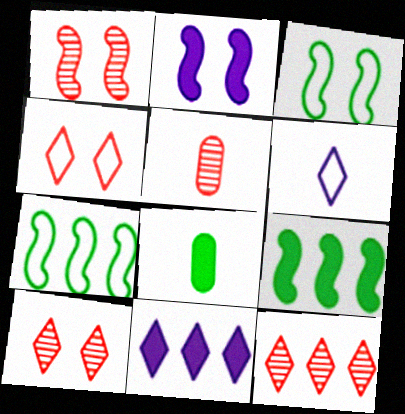[[1, 2, 3], 
[1, 5, 12], 
[3, 5, 11]]